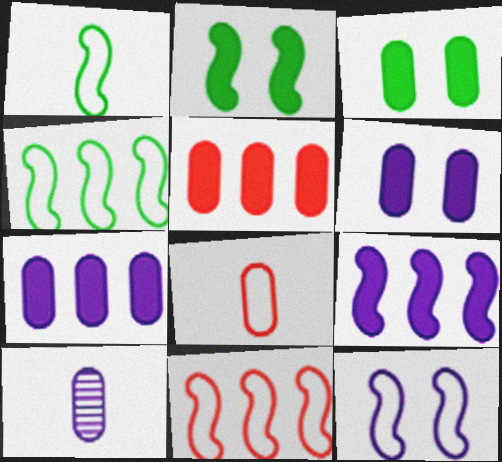[[1, 11, 12]]